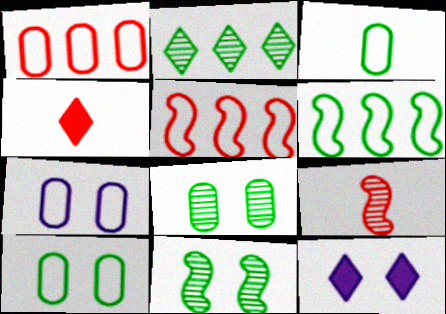[[1, 3, 7]]